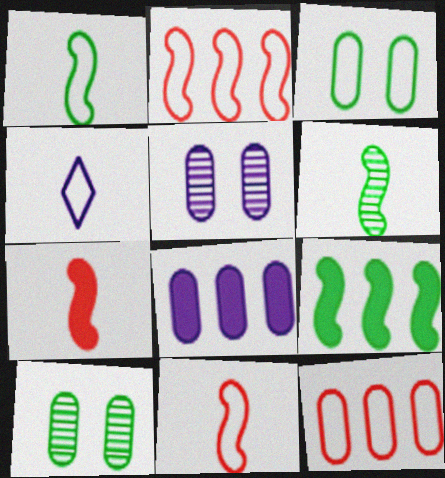[[2, 3, 4]]